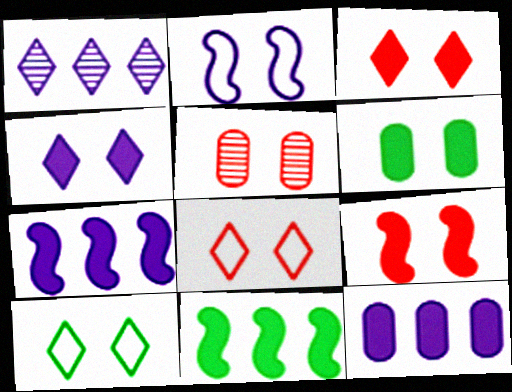[[4, 6, 9], 
[5, 8, 9]]